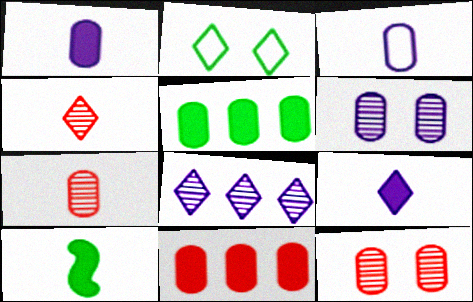[[3, 4, 10], 
[3, 5, 12]]